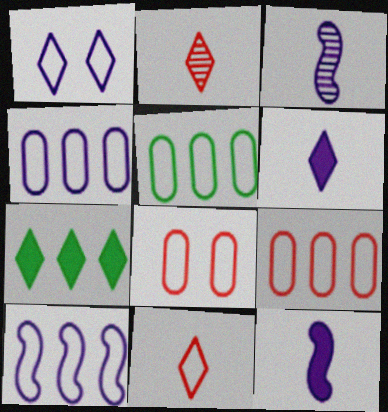[[1, 2, 7], 
[3, 7, 8], 
[4, 5, 9]]